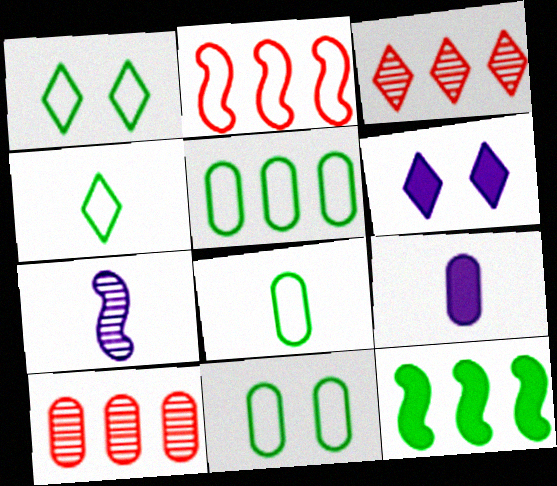[[3, 4, 6], 
[5, 8, 11], 
[9, 10, 11]]